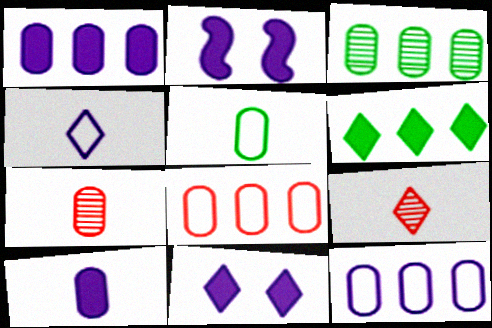[[1, 3, 8], 
[5, 7, 10]]